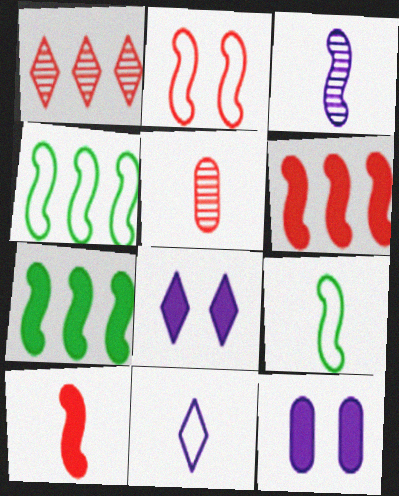[[1, 9, 12], 
[2, 3, 7], 
[3, 9, 10], 
[4, 5, 8]]